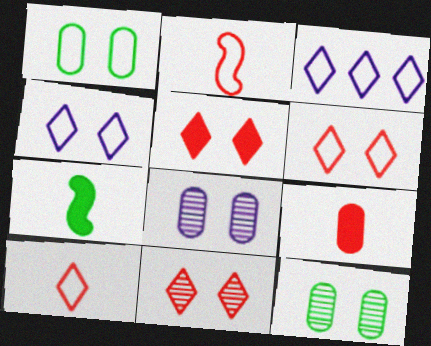[[1, 2, 3], 
[5, 6, 11]]